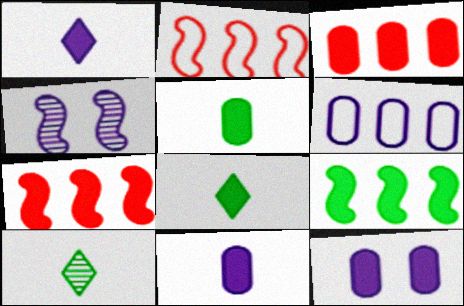[[1, 4, 6], 
[2, 10, 12], 
[3, 5, 12], 
[7, 8, 12]]